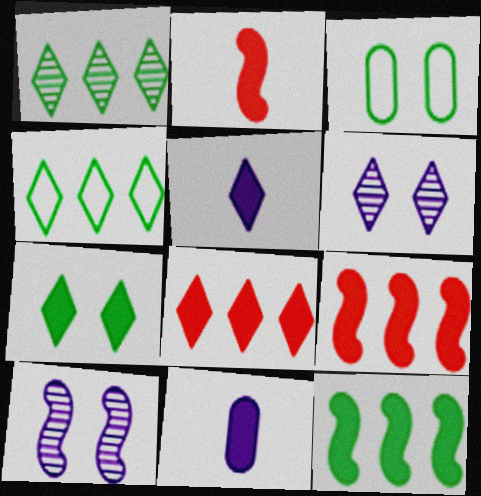[[5, 7, 8], 
[7, 9, 11]]